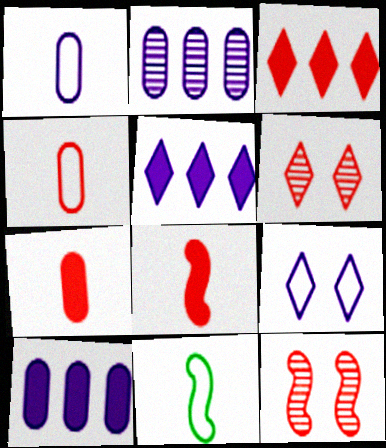[[3, 4, 12], 
[6, 10, 11]]